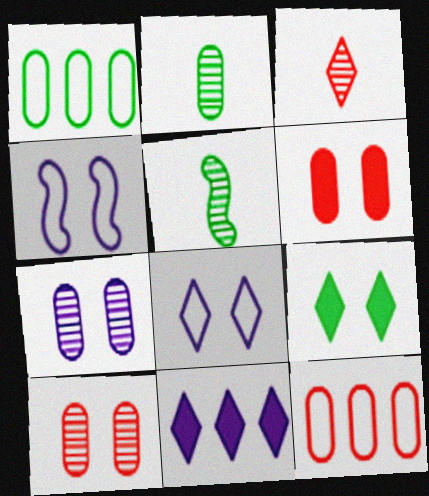[[1, 5, 9], 
[4, 9, 10]]